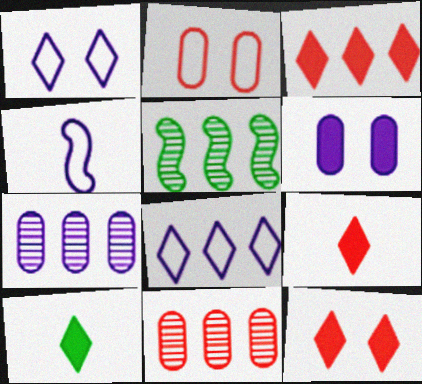[[3, 9, 12]]